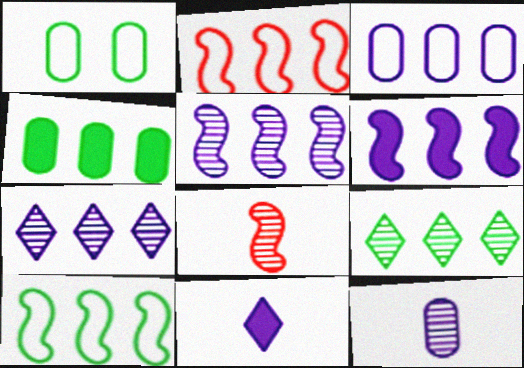[[2, 4, 7], 
[3, 6, 7], 
[4, 9, 10]]